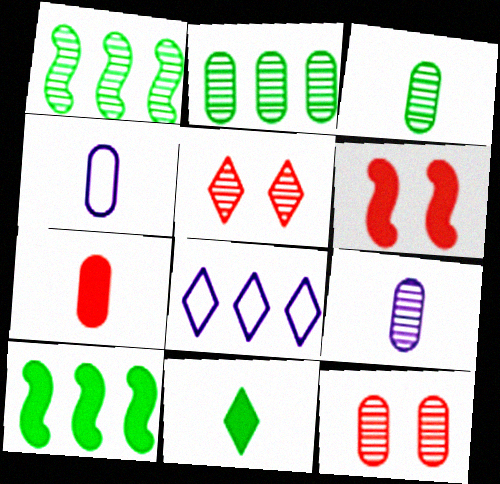[[1, 5, 9], 
[2, 9, 12], 
[3, 4, 7], 
[3, 6, 8], 
[4, 5, 10], 
[5, 8, 11]]